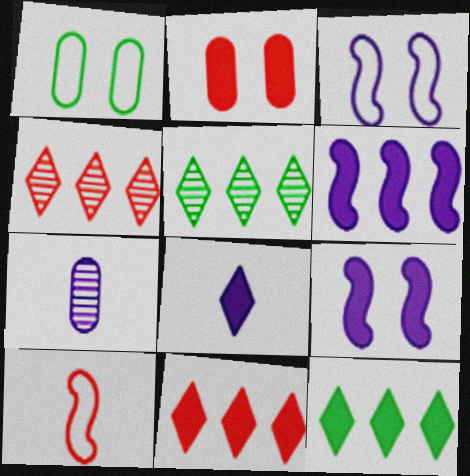[[2, 4, 10]]